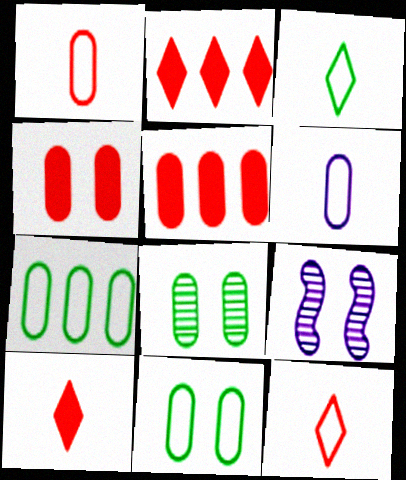[[3, 5, 9], 
[5, 6, 8], 
[7, 9, 10]]